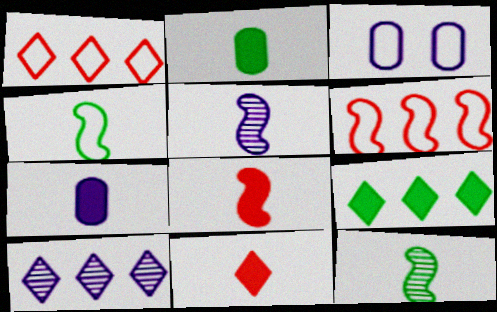[[1, 3, 4], 
[1, 9, 10], 
[4, 5, 8]]